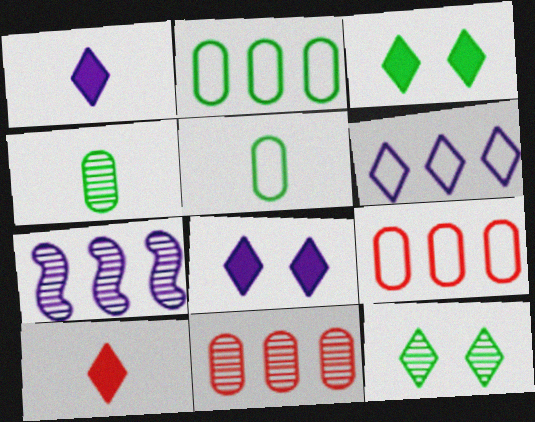[[6, 10, 12]]